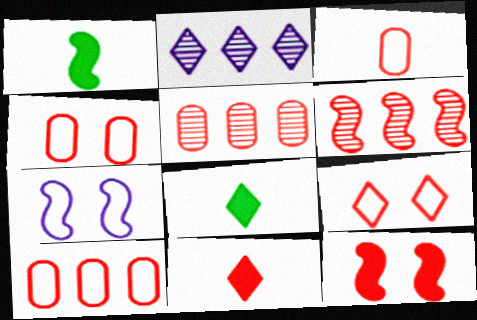[[1, 2, 4], 
[1, 6, 7], 
[2, 8, 9], 
[3, 4, 10], 
[4, 6, 11], 
[5, 7, 8]]